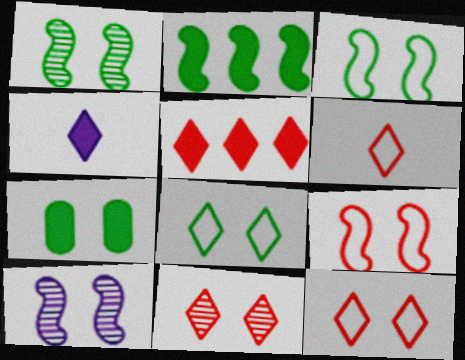[[1, 7, 8], 
[5, 6, 11], 
[7, 10, 12]]